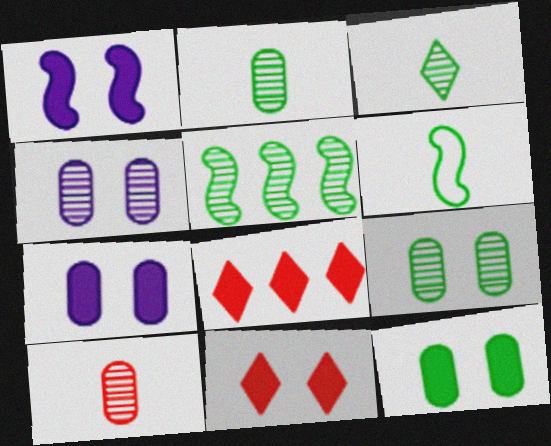[[1, 11, 12], 
[3, 5, 9], 
[4, 6, 8]]